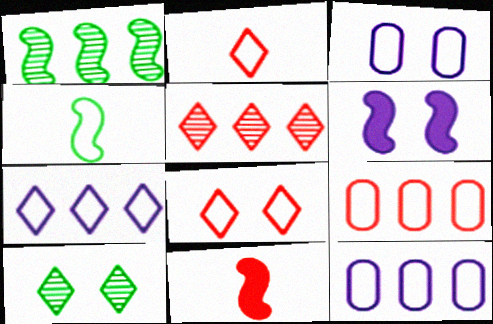[[4, 8, 12], 
[10, 11, 12]]